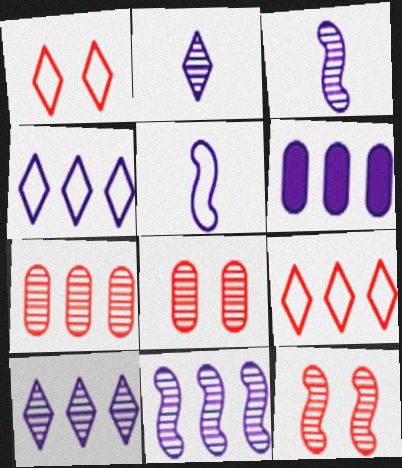[[4, 6, 11]]